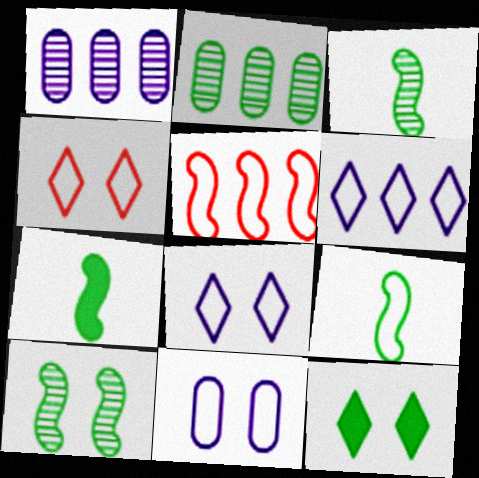[[1, 4, 7], 
[2, 9, 12], 
[3, 7, 9]]